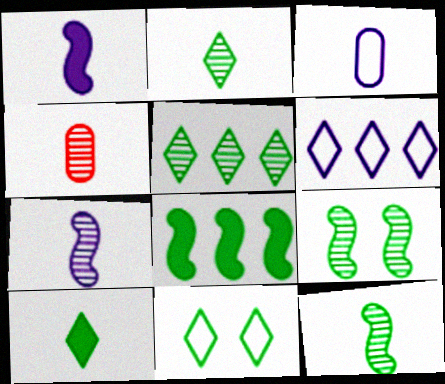[[2, 4, 7], 
[5, 10, 11]]